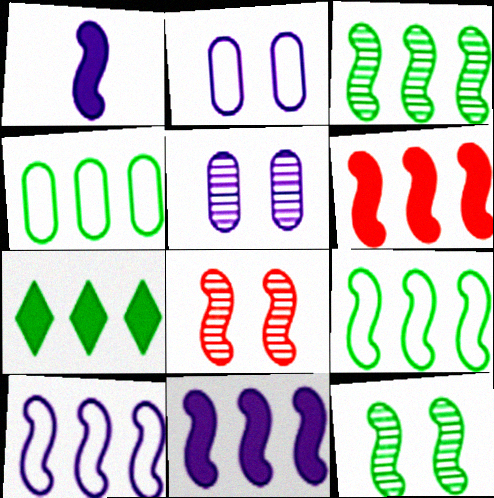[[1, 8, 9], 
[3, 4, 7], 
[3, 6, 10]]